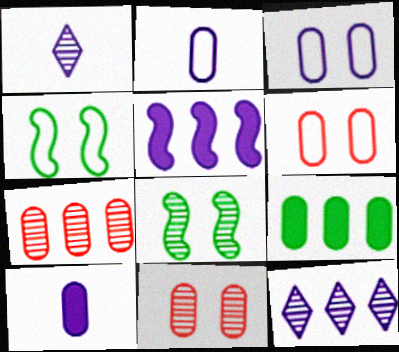[[1, 3, 5], 
[1, 7, 8], 
[2, 9, 11]]